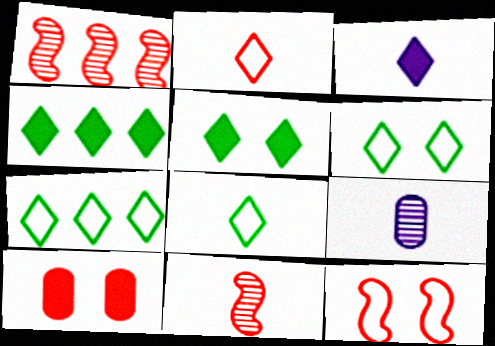[[1, 2, 10], 
[4, 9, 12], 
[6, 7, 8]]